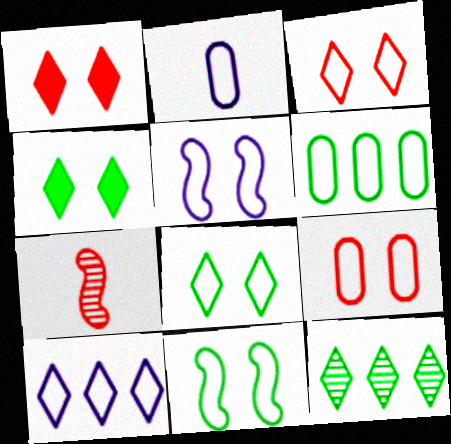[[2, 5, 10], 
[2, 6, 9], 
[5, 8, 9]]